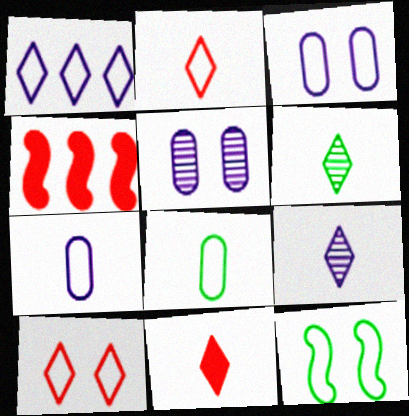[[3, 4, 6], 
[3, 10, 12]]